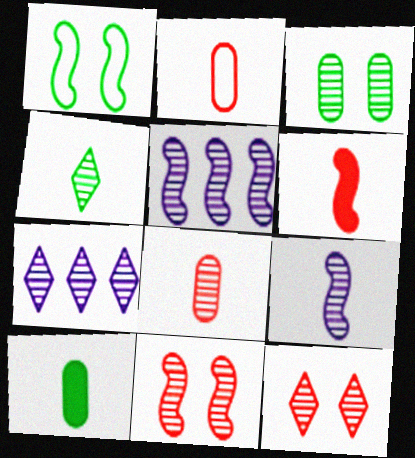[[1, 5, 6], 
[4, 7, 12], 
[4, 8, 9]]